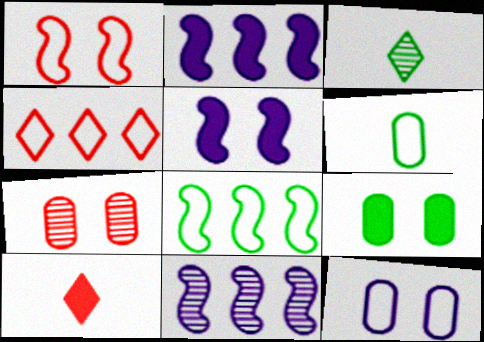[[2, 9, 10], 
[3, 7, 11], 
[3, 8, 9], 
[7, 9, 12]]